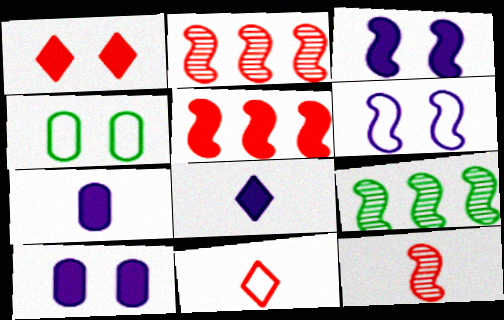[[2, 4, 8], 
[9, 10, 11]]